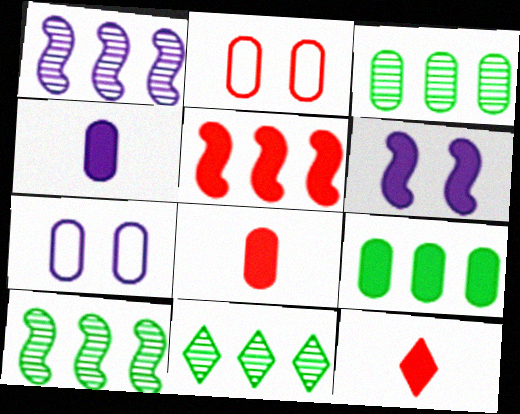[[2, 3, 4], 
[3, 7, 8], 
[3, 10, 11], 
[6, 9, 12], 
[7, 10, 12]]